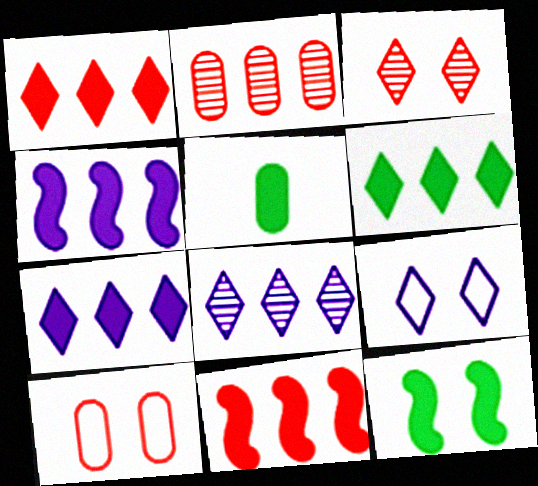[[1, 6, 7], 
[5, 6, 12]]